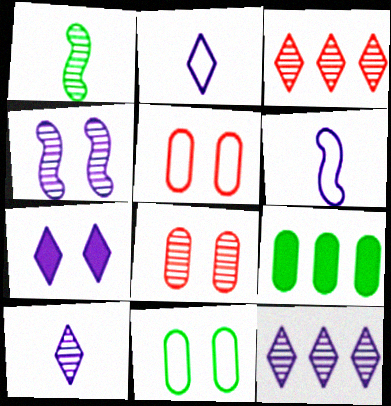[[1, 8, 12], 
[2, 7, 12]]